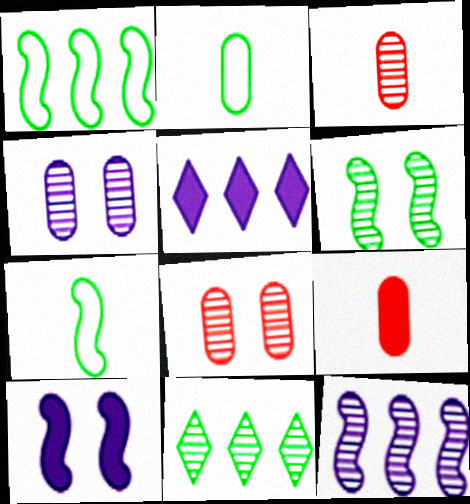[[5, 7, 8]]